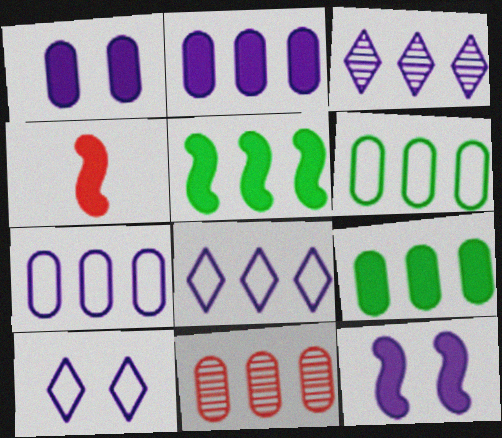[[2, 6, 11], 
[4, 5, 12], 
[5, 8, 11], 
[7, 9, 11]]